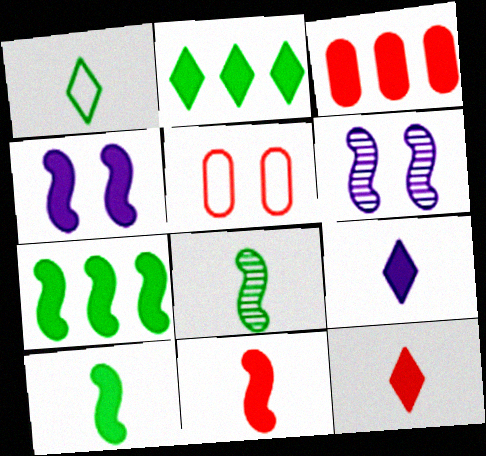[[1, 3, 6], 
[4, 7, 11]]